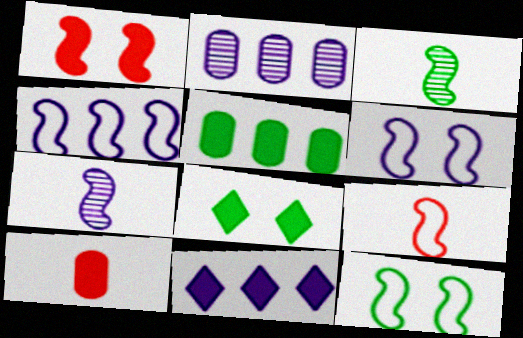[[1, 3, 4], 
[2, 4, 11], 
[2, 8, 9], 
[4, 9, 12]]